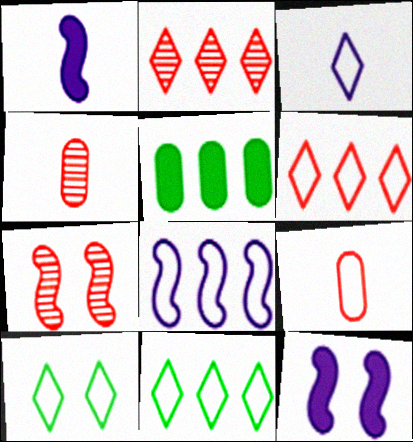[[2, 4, 7], 
[2, 5, 8], 
[3, 5, 7], 
[3, 6, 10], 
[4, 11, 12], 
[8, 9, 10]]